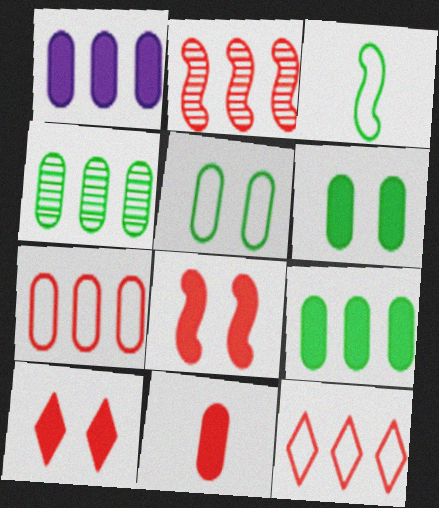[[1, 4, 7], 
[1, 6, 11]]